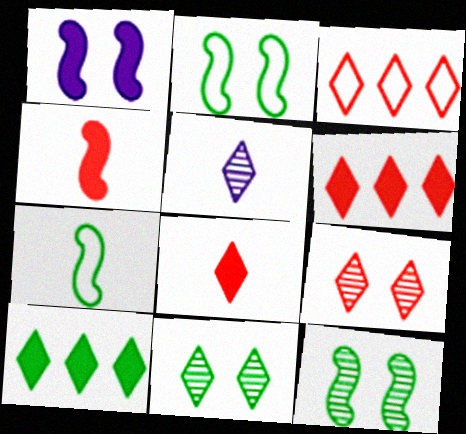[[3, 8, 9]]